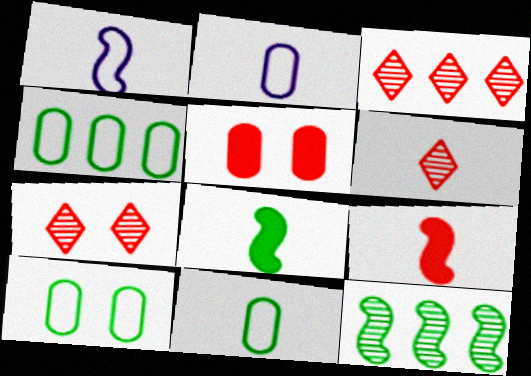[[2, 6, 8], 
[3, 6, 7], 
[4, 10, 11]]